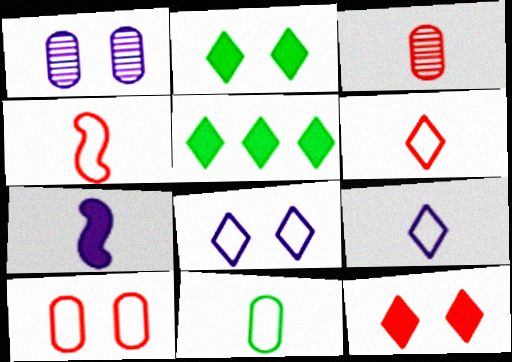[[1, 4, 5], 
[4, 9, 11]]